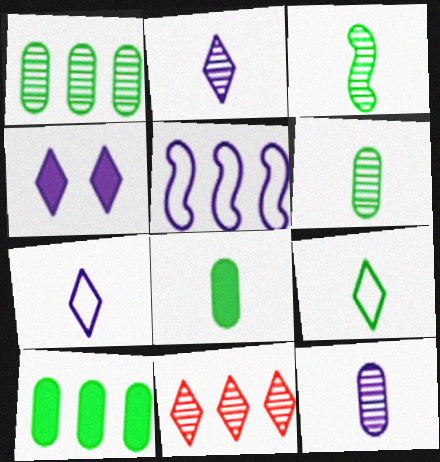[[3, 8, 9], 
[4, 5, 12], 
[4, 9, 11], 
[5, 10, 11]]